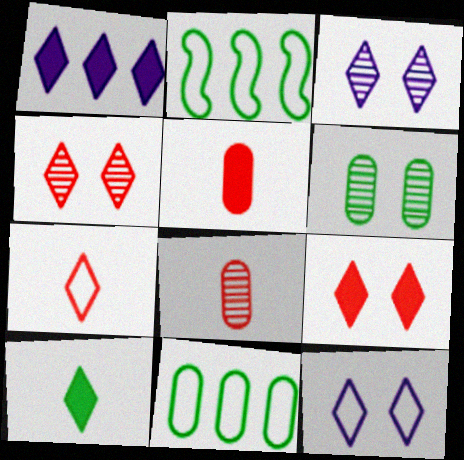[[1, 9, 10], 
[2, 3, 5], 
[2, 6, 10]]